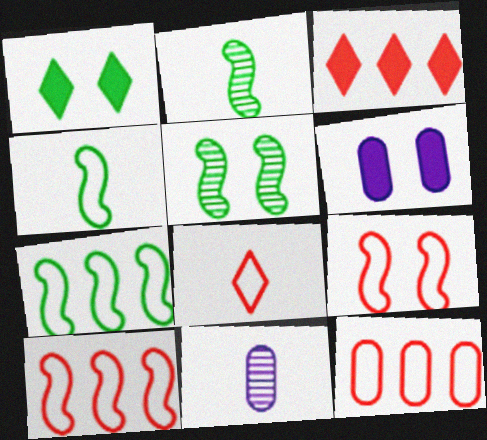[[1, 10, 11], 
[8, 9, 12]]